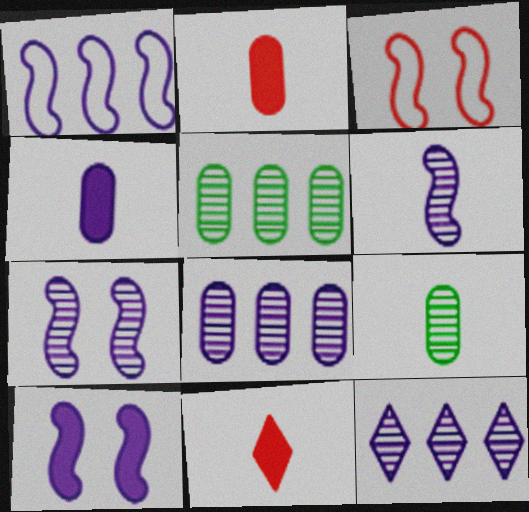[[1, 6, 10]]